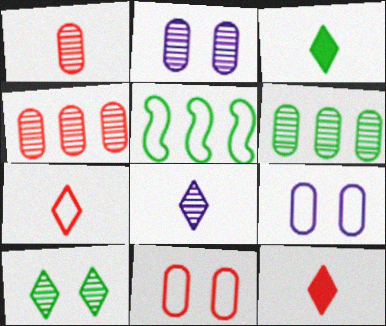[[1, 2, 6], 
[2, 5, 12], 
[3, 7, 8], 
[5, 7, 9]]